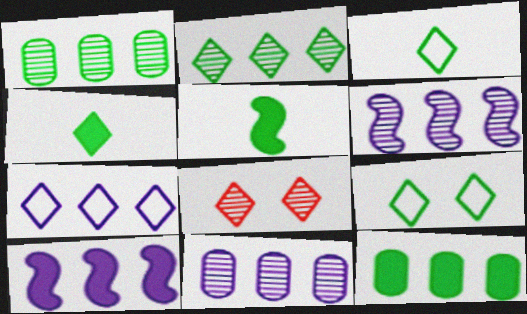[[1, 5, 9], 
[2, 4, 9], 
[4, 7, 8], 
[7, 10, 11]]